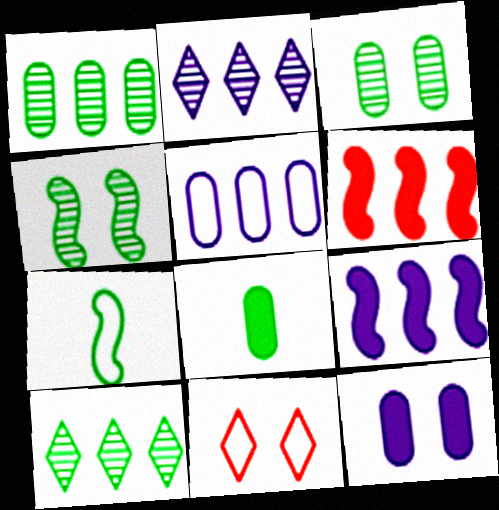[[2, 5, 9], 
[4, 11, 12], 
[5, 6, 10], 
[5, 7, 11]]